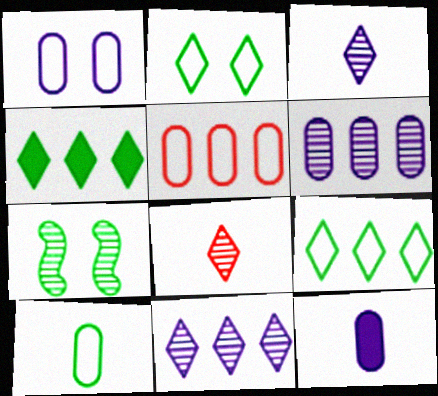[[1, 5, 10], 
[1, 6, 12], 
[4, 7, 10], 
[6, 7, 8]]